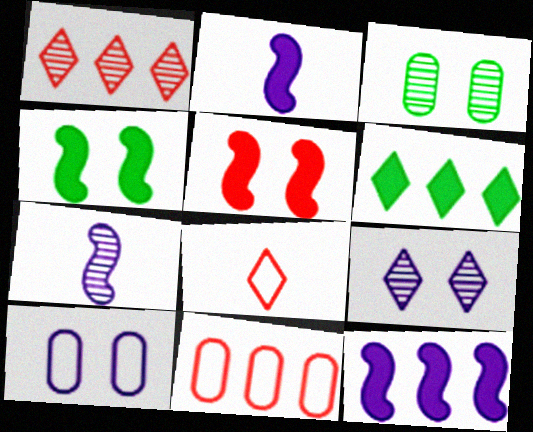[[1, 3, 7], 
[3, 8, 12], 
[6, 8, 9]]